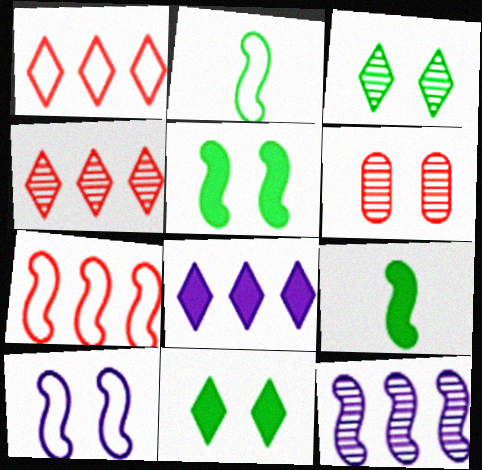[[2, 6, 8], 
[2, 7, 10], 
[6, 10, 11]]